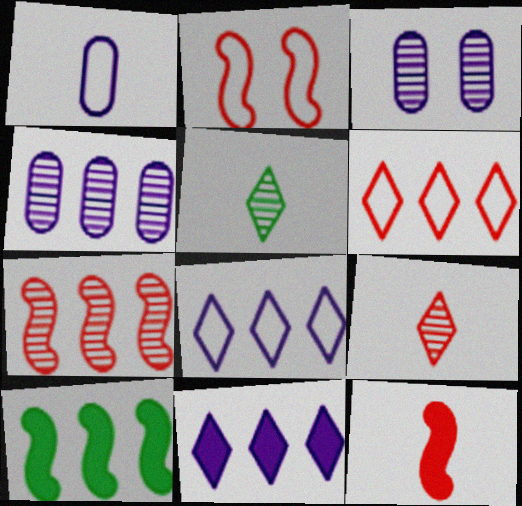[[1, 5, 12], 
[2, 7, 12], 
[3, 5, 7], 
[4, 6, 10]]